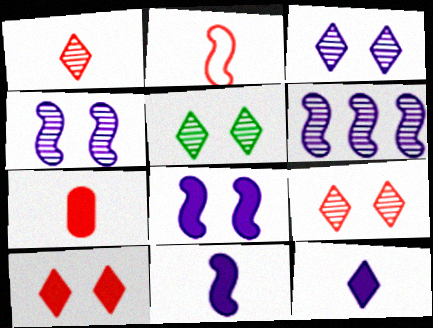[[1, 2, 7], 
[3, 5, 9]]